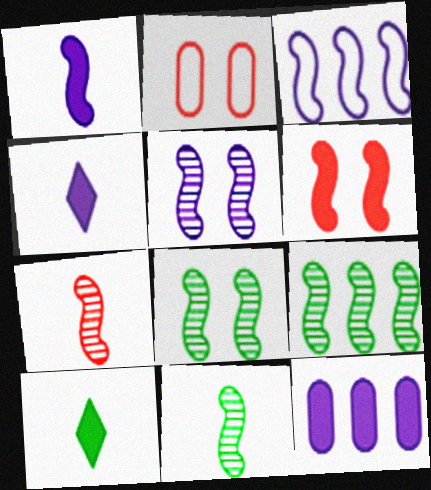[[1, 3, 5], 
[2, 4, 9], 
[3, 6, 11], 
[5, 7, 9], 
[6, 10, 12], 
[8, 9, 11]]